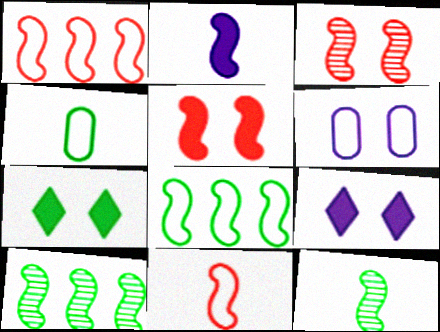[[2, 3, 8], 
[2, 11, 12], 
[3, 6, 7], 
[4, 7, 10]]